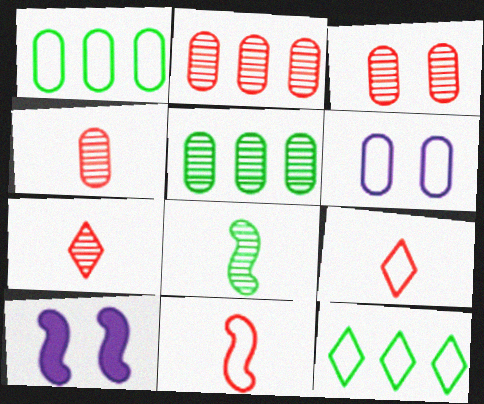[[1, 7, 10], 
[2, 3, 4], 
[4, 10, 12], 
[5, 9, 10], 
[6, 11, 12]]